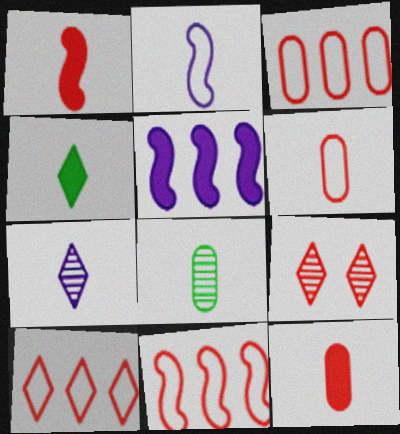[[1, 3, 9], 
[3, 10, 11], 
[9, 11, 12]]